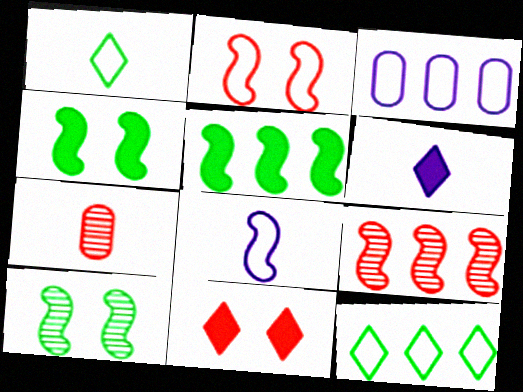[[1, 2, 3], 
[4, 8, 9]]